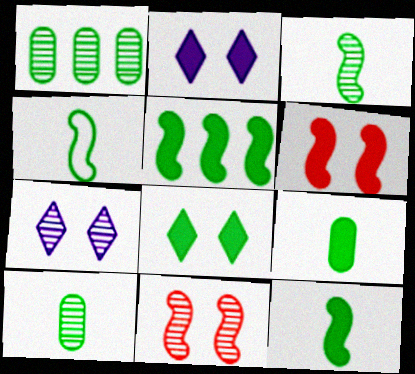[[1, 4, 8], 
[3, 4, 12], 
[5, 8, 9]]